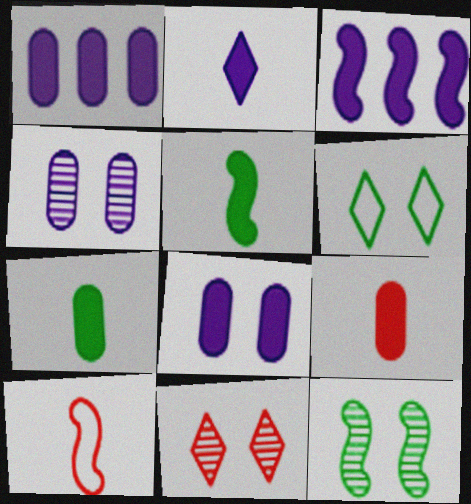[[2, 3, 8], 
[2, 5, 9], 
[3, 10, 12], 
[4, 11, 12]]